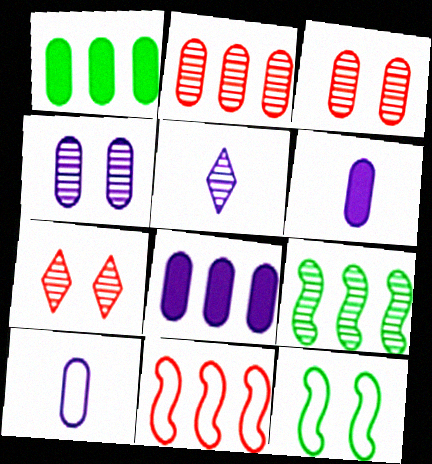[[1, 3, 10], 
[3, 5, 9], 
[4, 8, 10]]